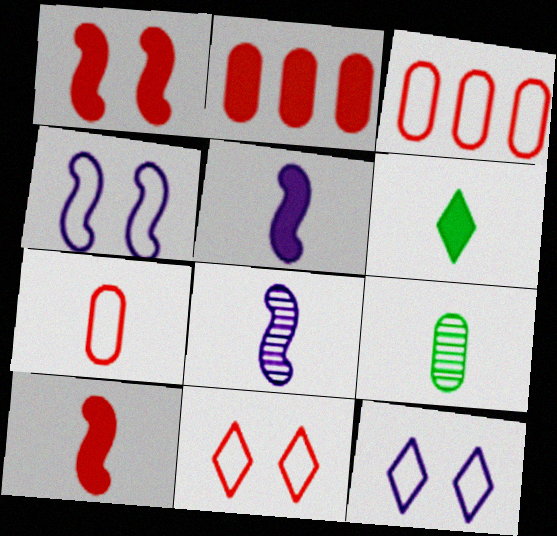[[6, 7, 8]]